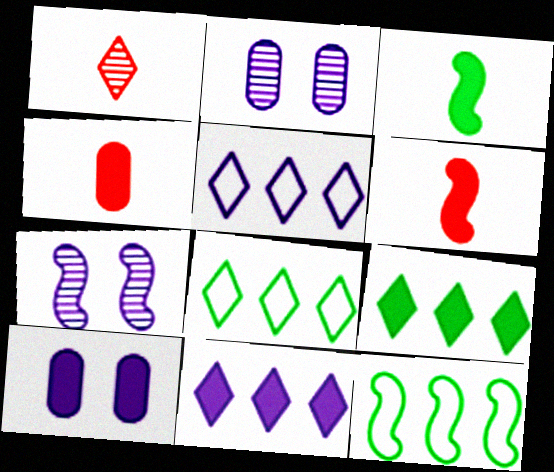[[1, 10, 12], 
[2, 6, 8], 
[4, 7, 8], 
[6, 7, 12], 
[6, 9, 10]]